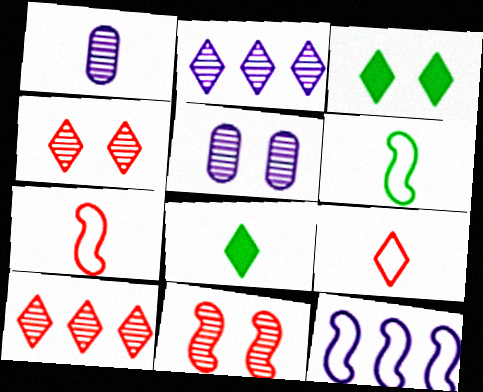[[1, 7, 8], 
[2, 3, 9]]